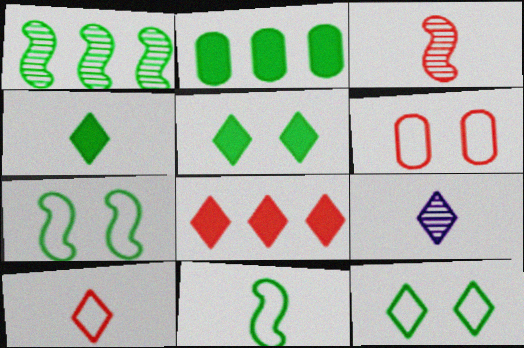[[3, 6, 8], 
[4, 9, 10], 
[8, 9, 12]]